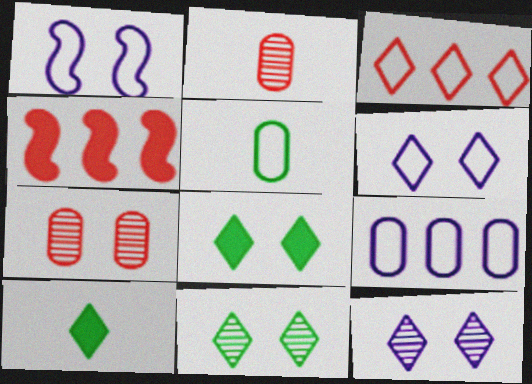[[1, 3, 5], 
[1, 7, 8], 
[3, 10, 12], 
[4, 5, 12]]